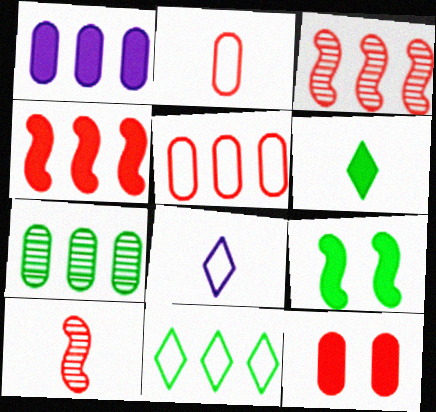[[1, 3, 11], 
[1, 5, 7]]